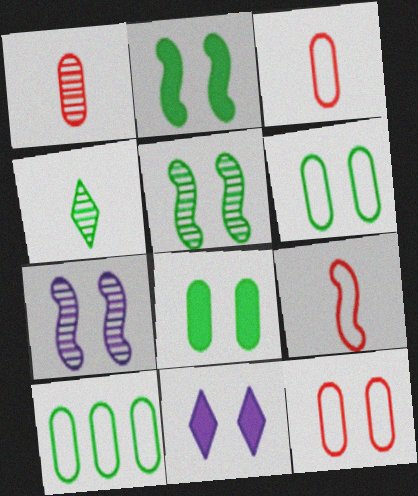[[2, 4, 10], 
[5, 11, 12]]